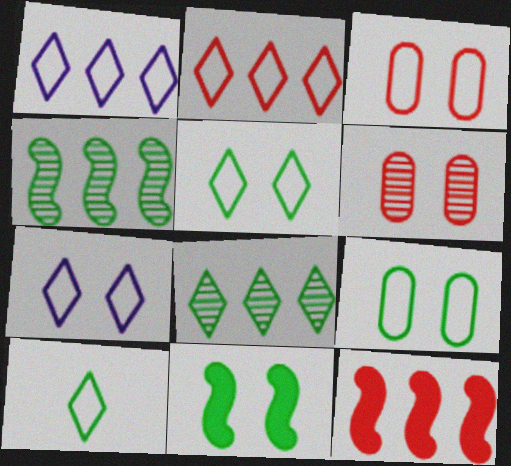[[2, 7, 10], 
[6, 7, 11]]